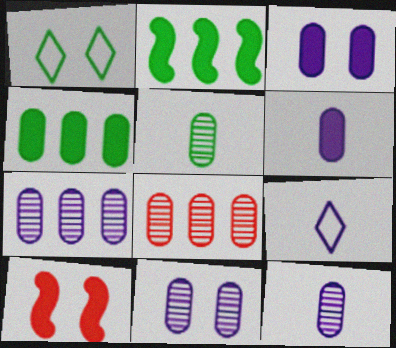[[1, 2, 5], 
[1, 10, 11], 
[5, 8, 11], 
[7, 11, 12]]